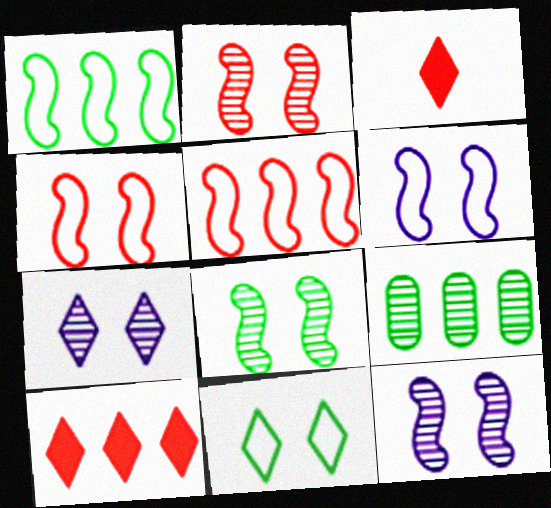[[2, 8, 12], 
[3, 6, 9]]